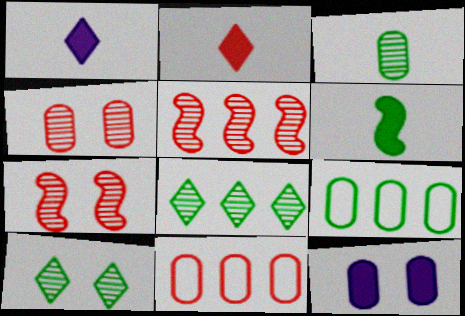[[1, 7, 9], 
[2, 7, 11], 
[3, 11, 12], 
[6, 9, 10]]